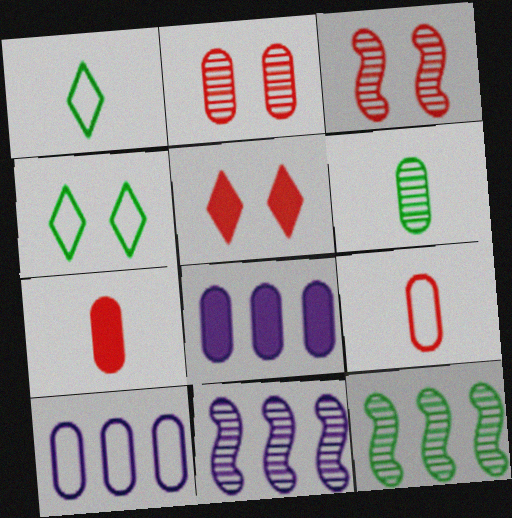[[1, 3, 8], 
[4, 7, 11]]